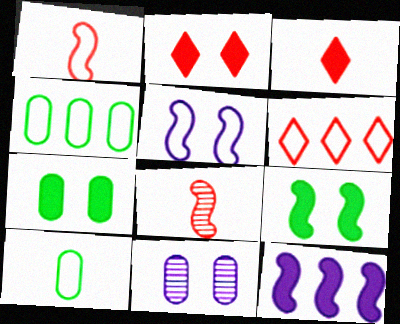[[3, 7, 12], 
[5, 6, 10]]